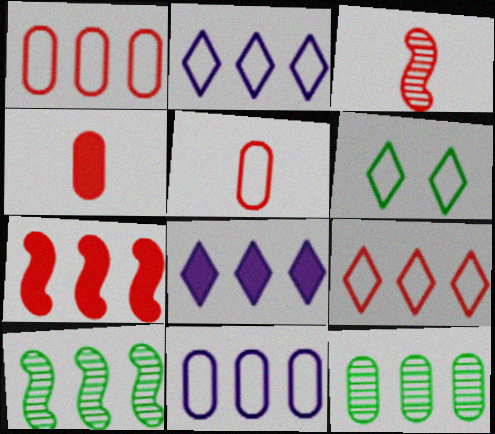[[1, 8, 10], 
[2, 7, 12]]